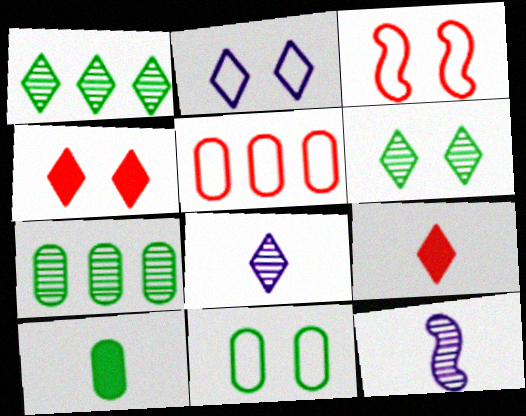[[1, 2, 9], 
[2, 3, 11], 
[2, 4, 6], 
[7, 10, 11]]